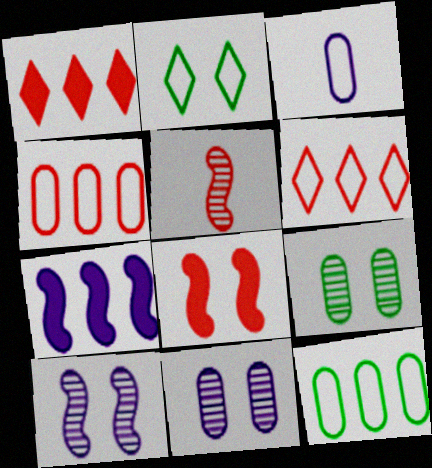[[2, 8, 11]]